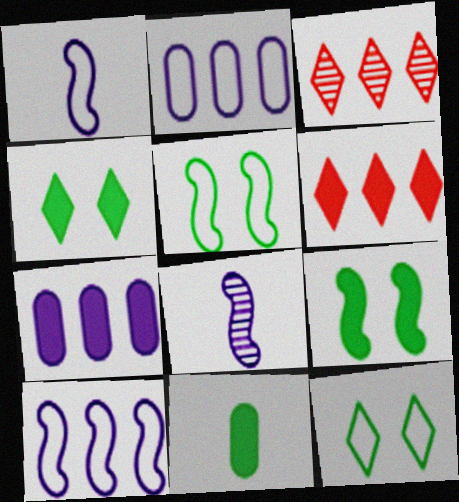[]